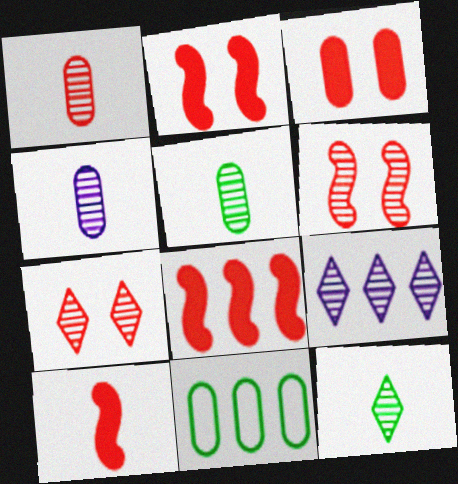[[1, 4, 5], 
[2, 8, 10], 
[3, 4, 11], 
[5, 6, 9], 
[7, 9, 12], 
[8, 9, 11]]